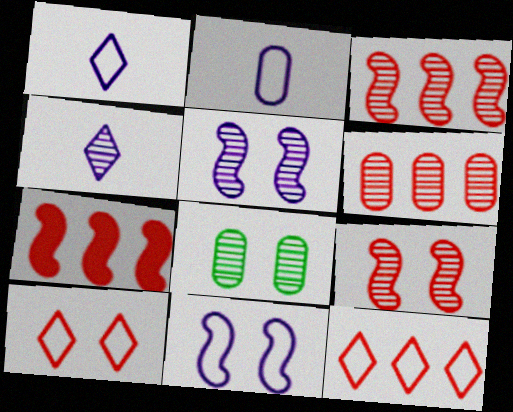[[1, 7, 8], 
[3, 4, 8], 
[6, 7, 12]]